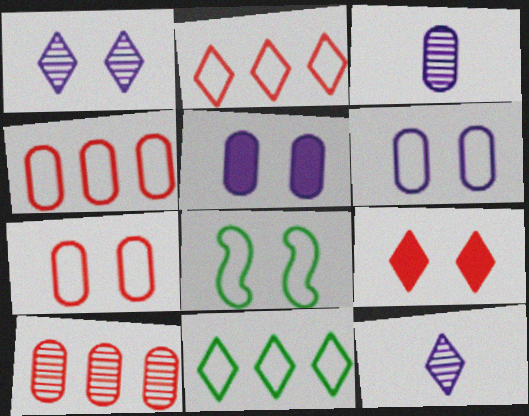[[9, 11, 12]]